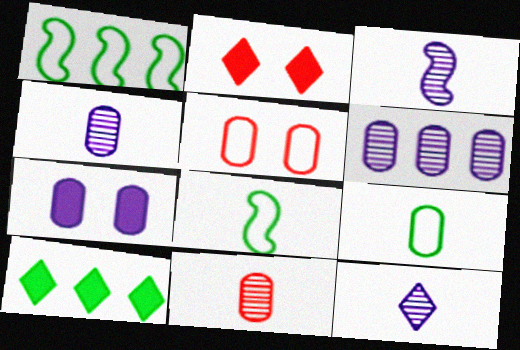[[1, 2, 4], 
[2, 6, 8], 
[3, 4, 12], 
[3, 5, 10]]